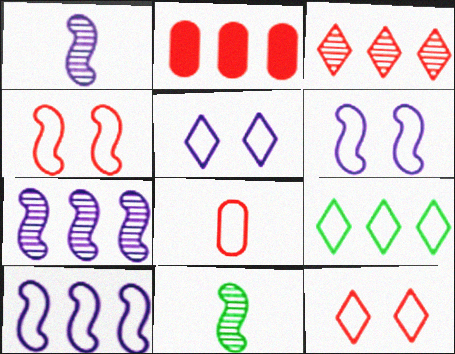[[2, 5, 11], 
[2, 7, 9], 
[6, 8, 9]]